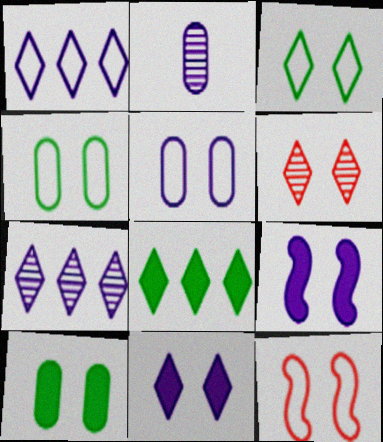[[1, 2, 9], 
[2, 8, 12], 
[3, 5, 12], 
[3, 6, 11], 
[4, 6, 9]]